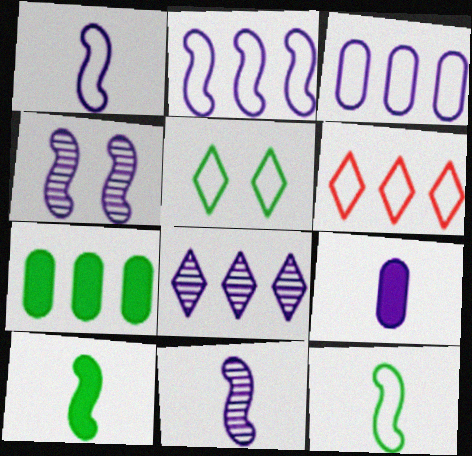[]